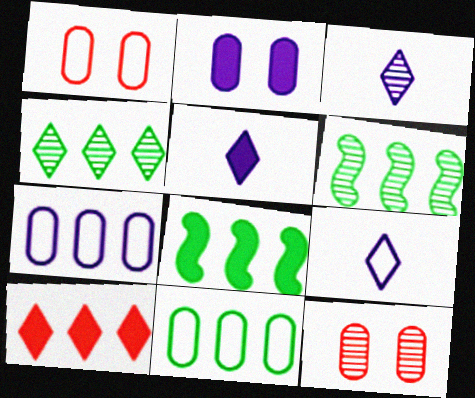[[1, 3, 8], 
[1, 5, 6], 
[3, 5, 9], 
[3, 6, 12], 
[4, 8, 11], 
[6, 7, 10], 
[8, 9, 12]]